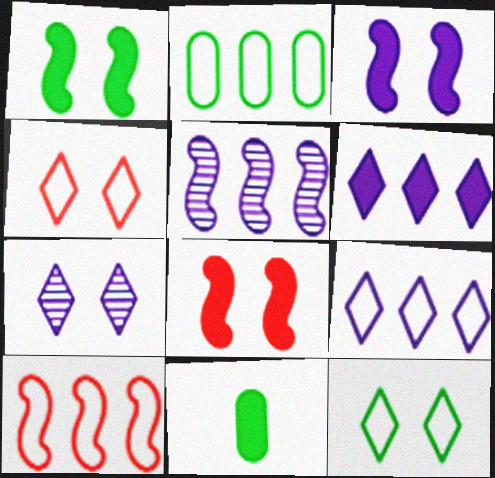[[1, 3, 8], 
[2, 9, 10], 
[4, 5, 11], 
[6, 8, 11], 
[7, 10, 11]]